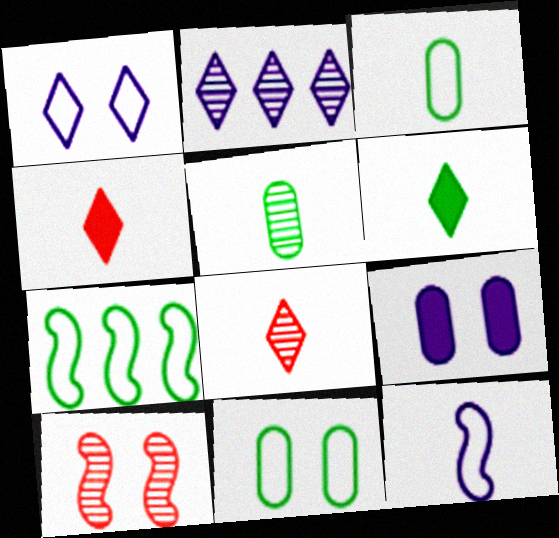[[2, 5, 10], 
[2, 9, 12], 
[4, 5, 12], 
[7, 8, 9]]